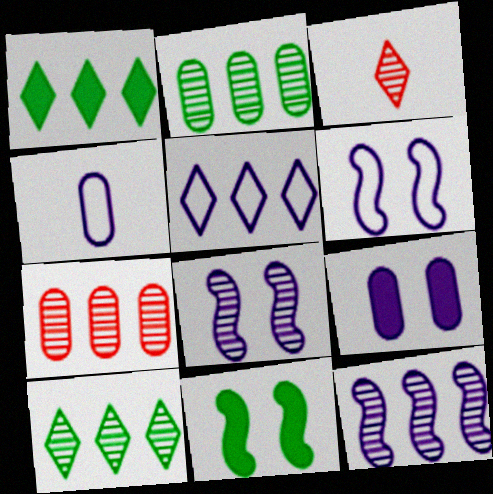[[2, 3, 8], 
[4, 5, 6], 
[7, 10, 12]]